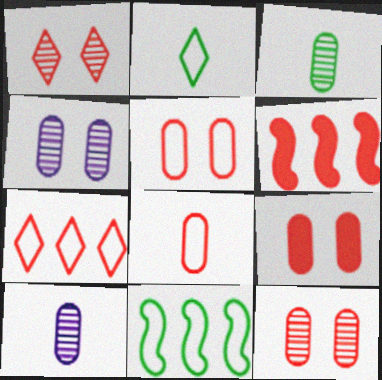[[1, 6, 8], 
[2, 4, 6], 
[5, 9, 12]]